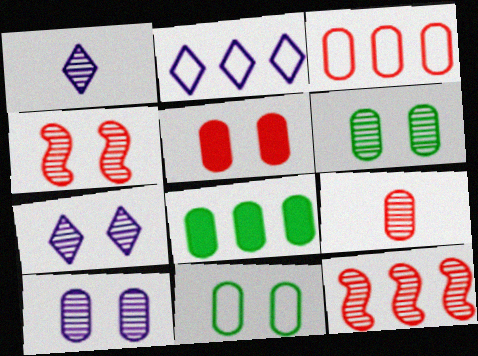[[1, 6, 12], 
[2, 8, 12], 
[3, 5, 9], 
[4, 6, 7], 
[5, 10, 11]]